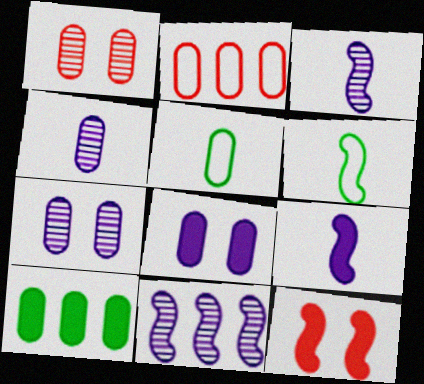[[6, 11, 12]]